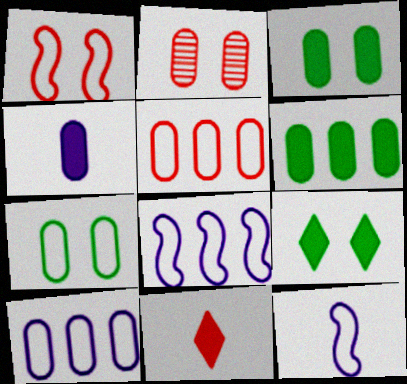[]